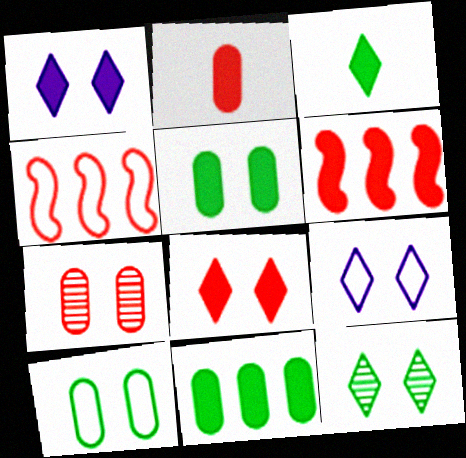[[2, 6, 8], 
[8, 9, 12]]